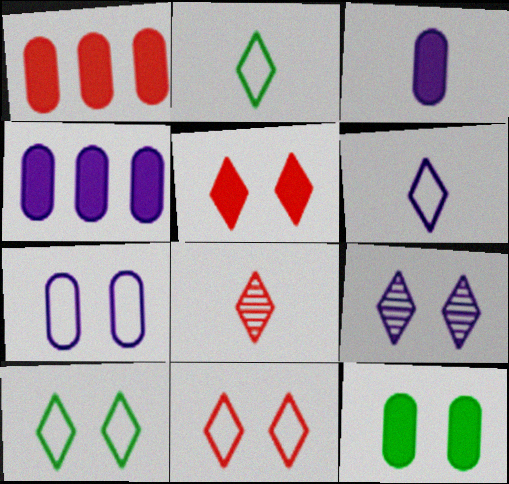[[1, 3, 12], 
[5, 9, 10]]